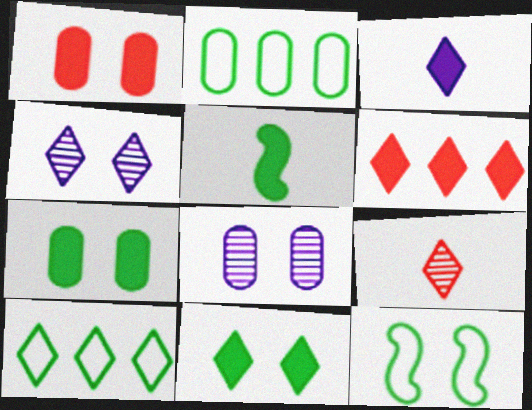[[1, 4, 12], 
[3, 6, 11]]